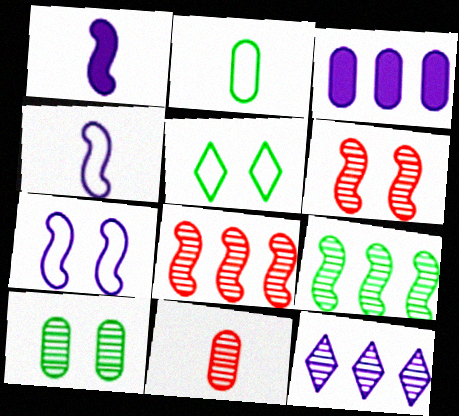[]